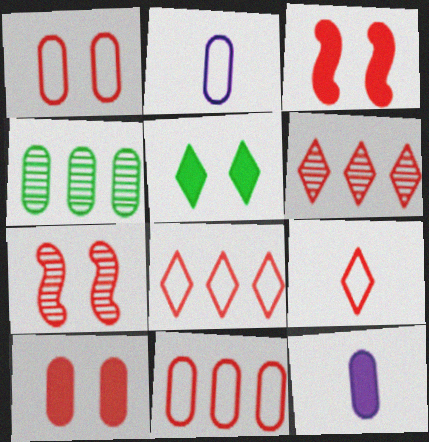[[1, 4, 12], 
[2, 4, 10]]